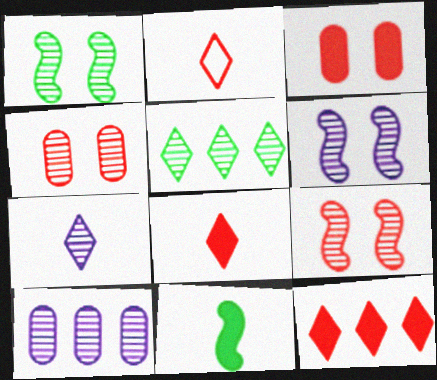[[1, 6, 9], 
[6, 7, 10]]